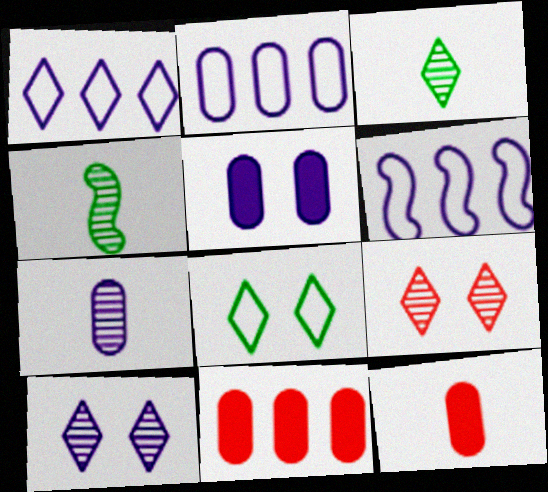[[1, 2, 6], 
[2, 5, 7]]